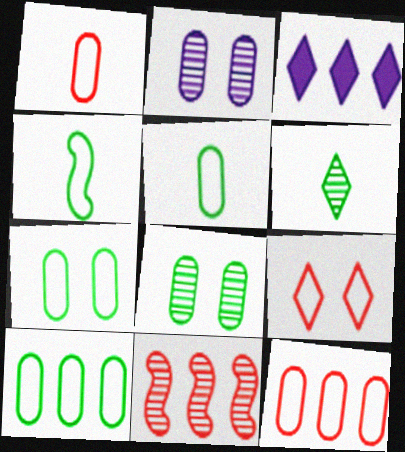[[2, 6, 11], 
[3, 6, 9], 
[3, 10, 11], 
[5, 7, 10]]